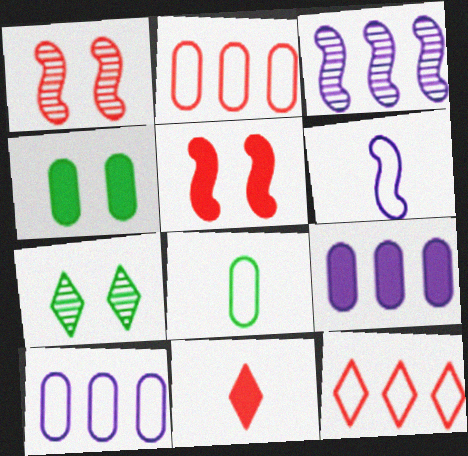[[1, 2, 11]]